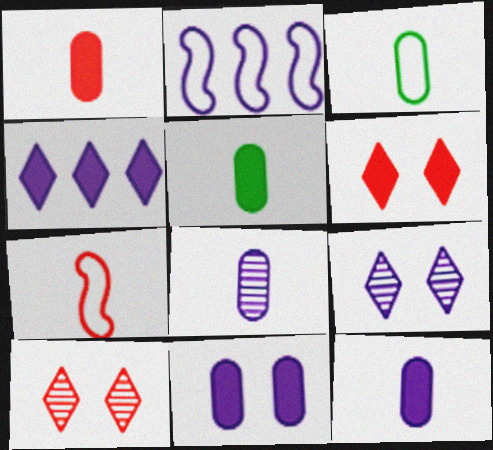[[1, 3, 8], 
[1, 5, 12], 
[2, 5, 10], 
[2, 9, 12]]